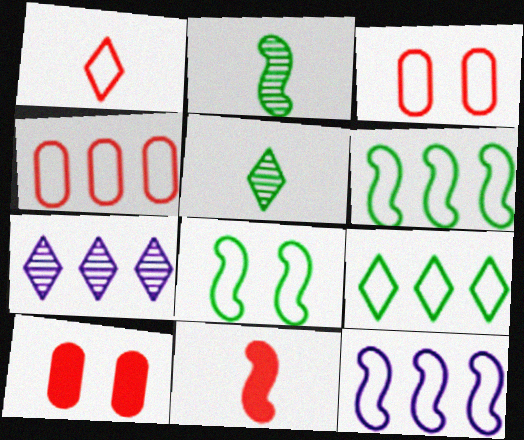[[4, 9, 12], 
[5, 10, 12]]